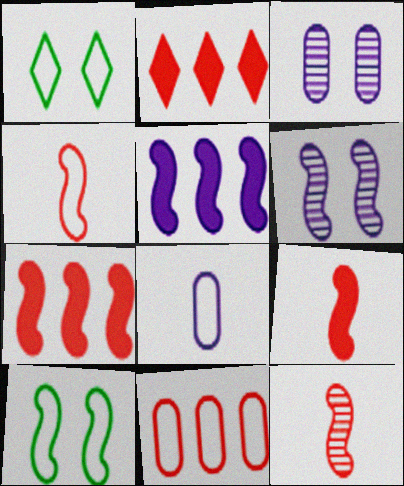[[4, 9, 12], 
[5, 10, 12]]